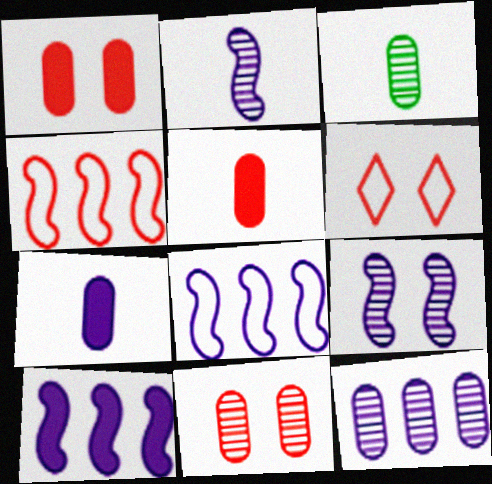[[3, 6, 10], 
[3, 11, 12]]